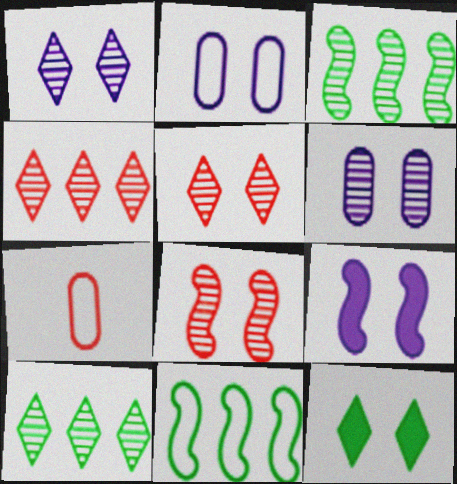[[1, 2, 9], 
[2, 8, 12], 
[7, 9, 10]]